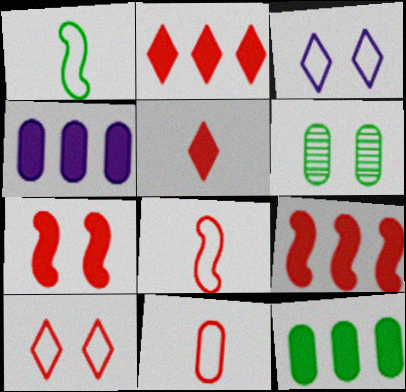[[3, 6, 7], 
[4, 6, 11]]